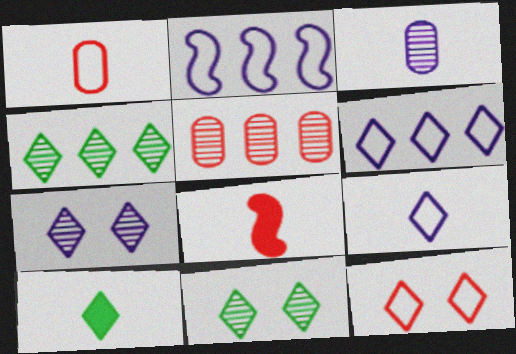[[5, 8, 12]]